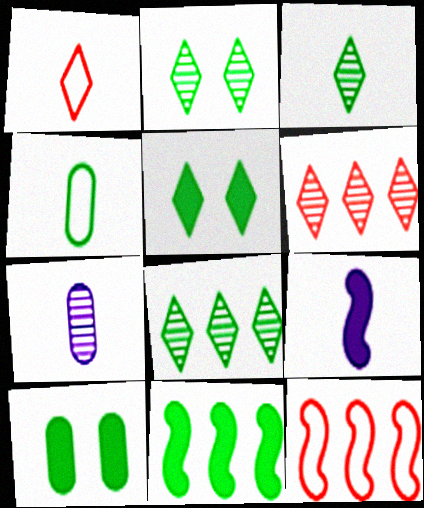[[2, 3, 8], 
[2, 4, 11], 
[5, 7, 12]]